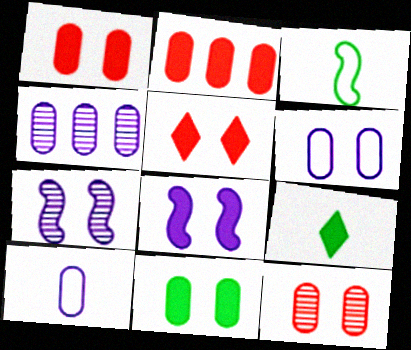[[2, 8, 9], 
[3, 4, 5], 
[5, 8, 11], 
[6, 11, 12]]